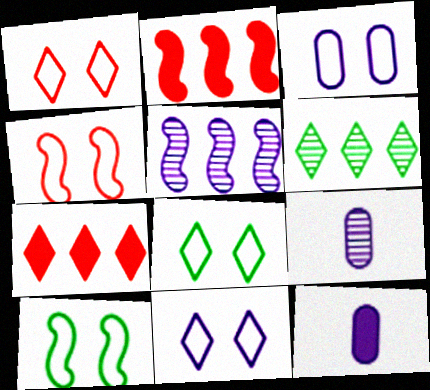[[1, 3, 10], 
[1, 8, 11], 
[2, 8, 9], 
[3, 4, 8], 
[4, 6, 12], 
[5, 11, 12], 
[7, 9, 10]]